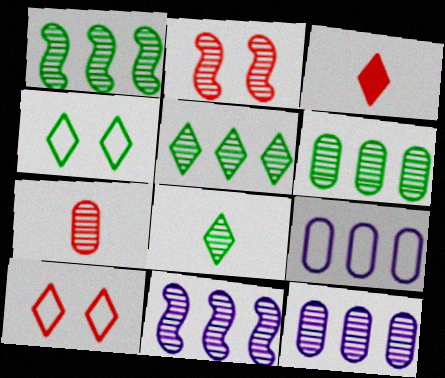[[1, 5, 6], 
[2, 8, 12]]